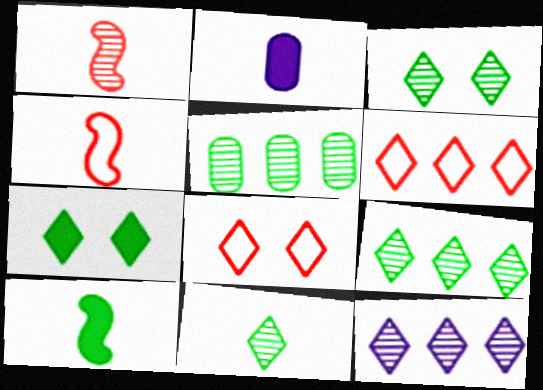[[2, 4, 11], 
[3, 9, 11]]